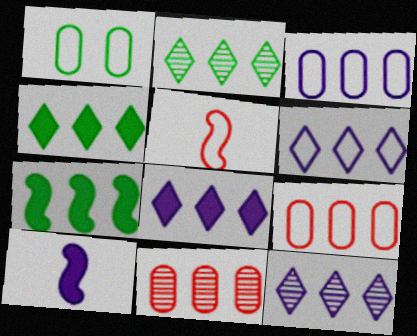[[1, 5, 6], 
[6, 7, 11], 
[6, 8, 12], 
[7, 9, 12]]